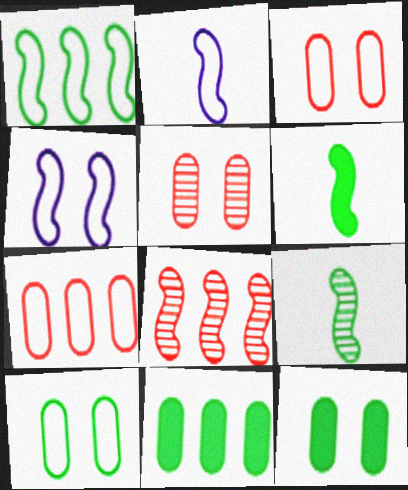[[4, 6, 8]]